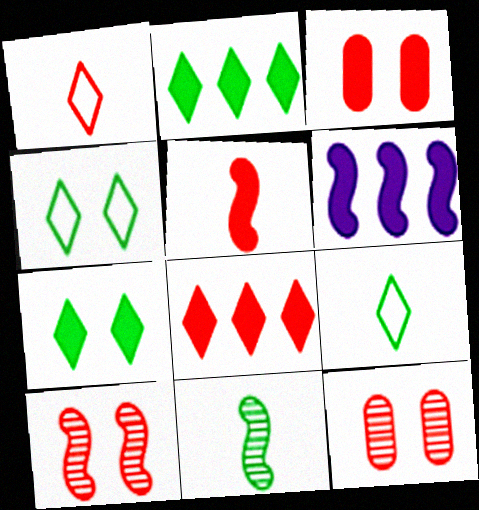[[3, 5, 8], 
[6, 9, 12]]